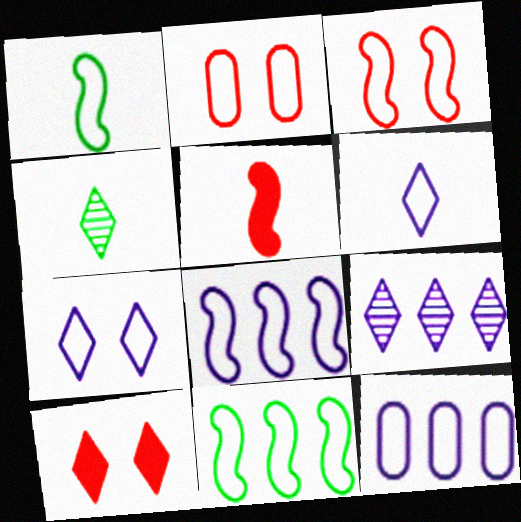[[1, 3, 8], 
[2, 6, 11]]